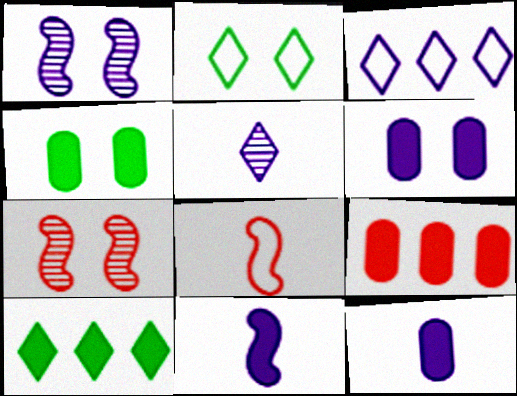[[1, 3, 12], 
[2, 6, 7], 
[4, 9, 12]]